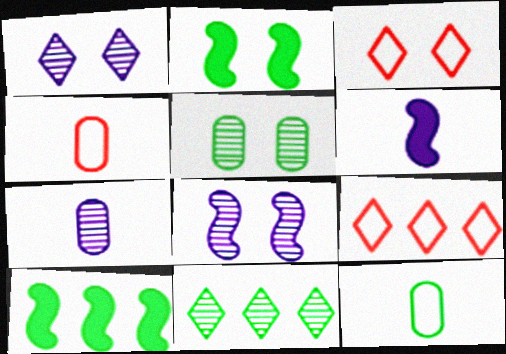[[1, 4, 10], 
[2, 7, 9], 
[2, 11, 12], 
[3, 7, 10], 
[5, 6, 9]]